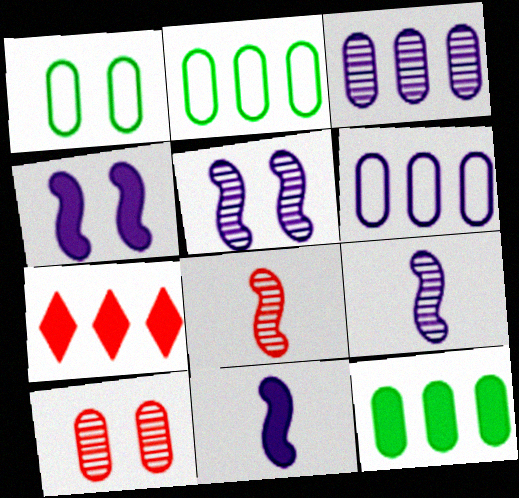[[1, 7, 9]]